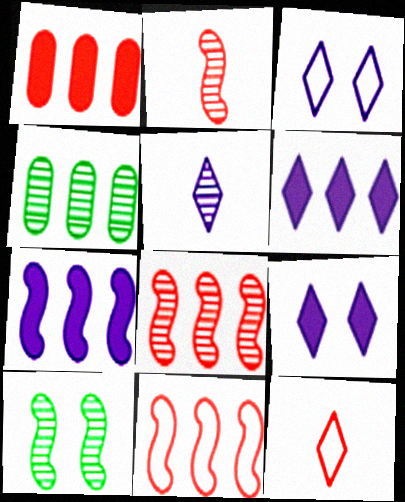[[3, 5, 6], 
[4, 6, 11]]